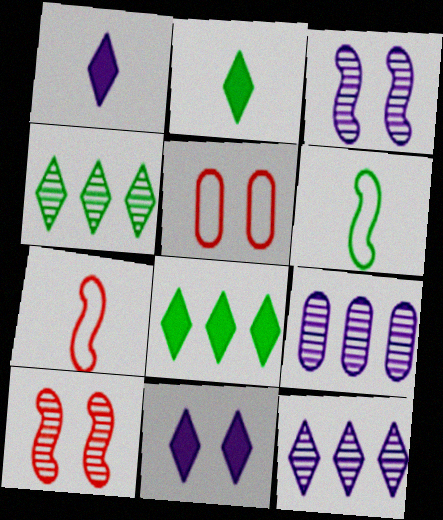[]